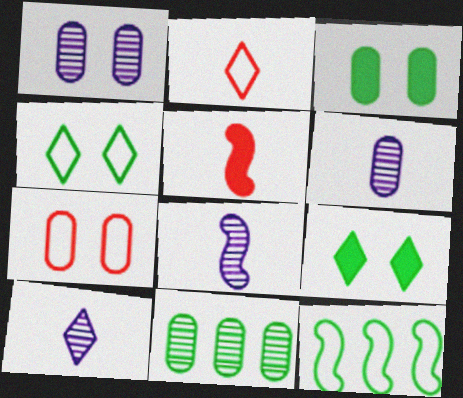[[1, 3, 7], 
[6, 8, 10]]